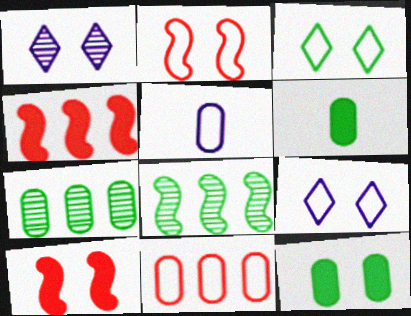[[1, 2, 12], 
[3, 6, 8]]